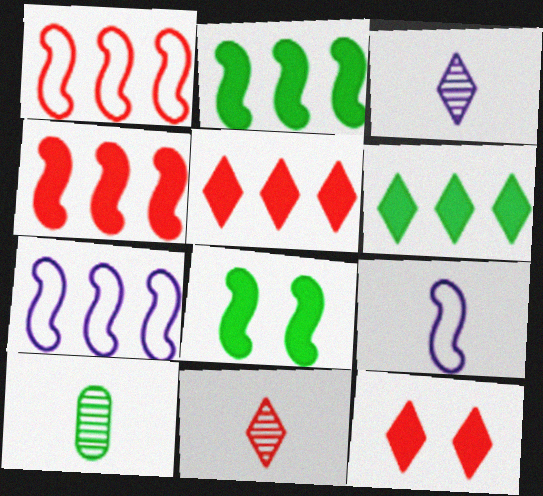[[7, 10, 12]]